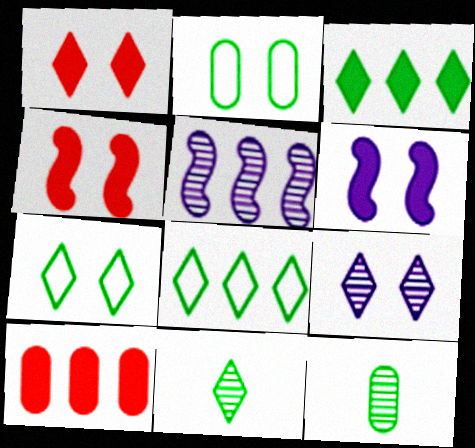[[1, 7, 9], 
[2, 4, 9], 
[3, 7, 11], 
[5, 8, 10]]